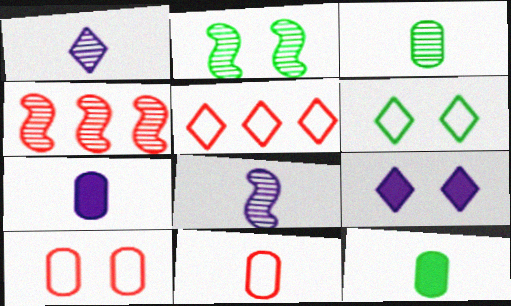[[2, 4, 8], 
[2, 5, 7], 
[2, 9, 10], 
[3, 7, 11], 
[4, 6, 7]]